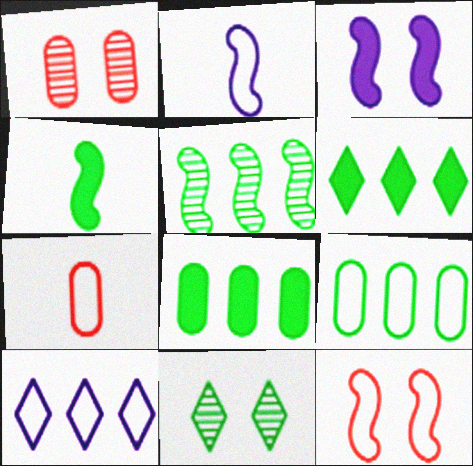[[1, 2, 6], 
[1, 4, 10], 
[4, 9, 11], 
[5, 6, 9]]